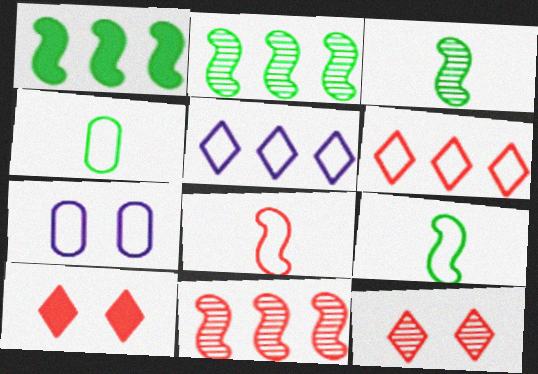[[6, 7, 9]]